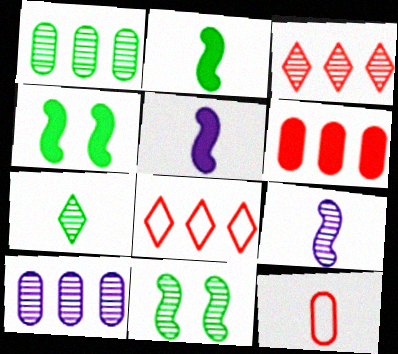[[1, 7, 11], 
[5, 7, 12]]